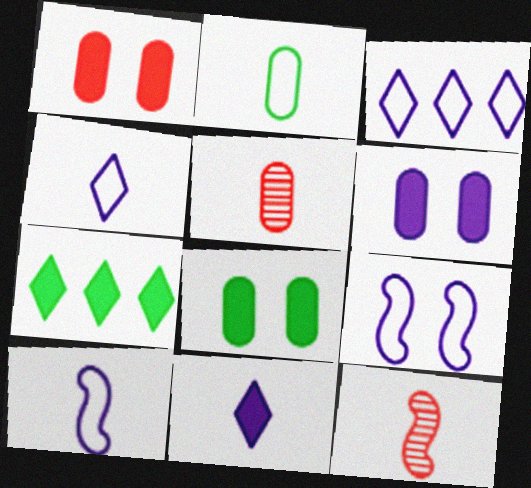[[1, 6, 8], 
[2, 11, 12], 
[3, 8, 12], 
[5, 7, 9]]